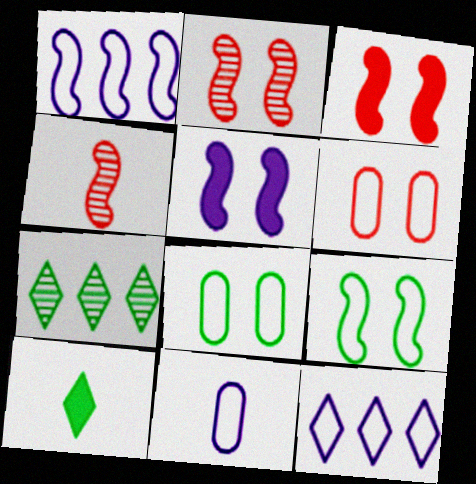[[2, 5, 9], 
[3, 7, 11], 
[4, 10, 11]]